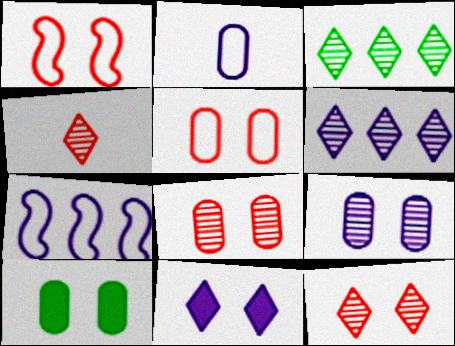[[4, 7, 10], 
[5, 9, 10]]